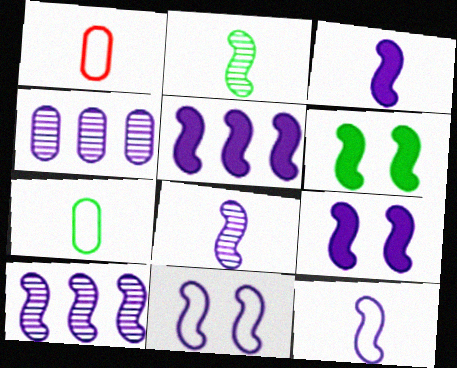[[3, 5, 9], 
[3, 8, 12], 
[3, 10, 11], 
[5, 8, 11], 
[9, 10, 12]]